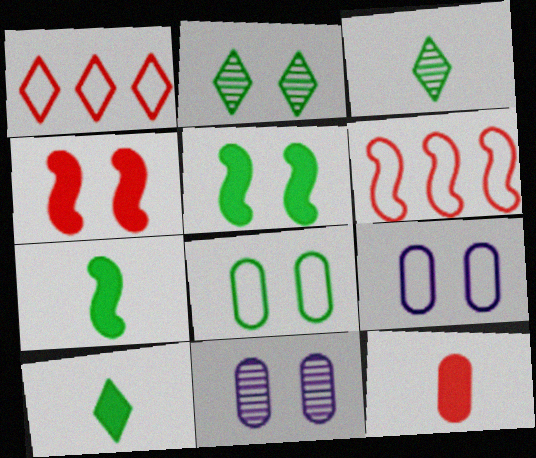[[1, 7, 11], 
[2, 4, 9], 
[2, 5, 8], 
[6, 10, 11]]